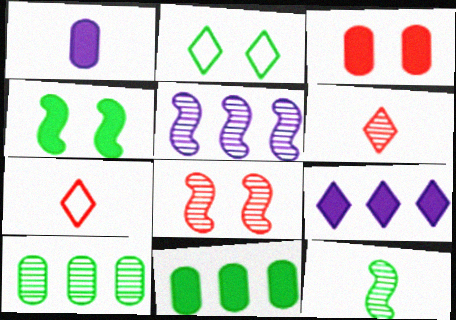[[1, 3, 11], 
[1, 7, 12], 
[2, 6, 9], 
[2, 11, 12], 
[5, 8, 12]]